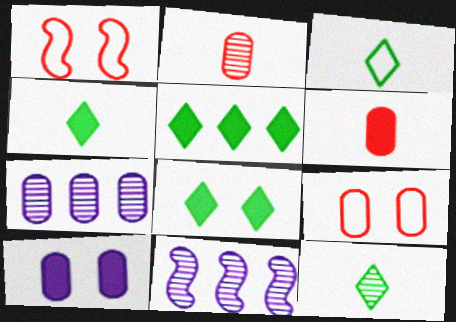[[1, 4, 7], 
[3, 4, 12], 
[4, 5, 8], 
[4, 9, 11]]